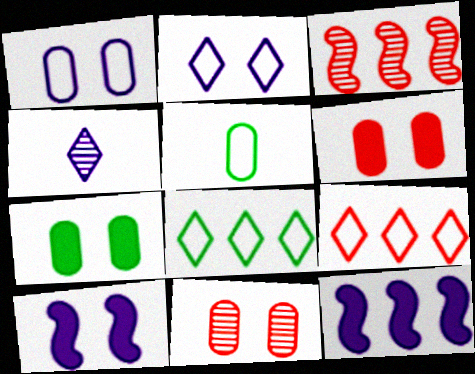[[1, 4, 12], 
[1, 7, 11]]